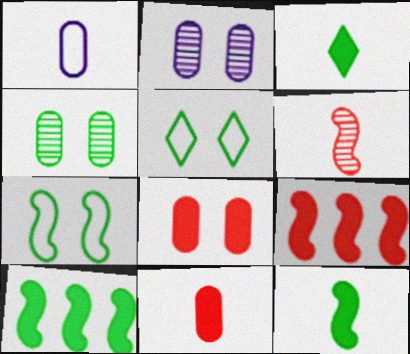[[1, 3, 6]]